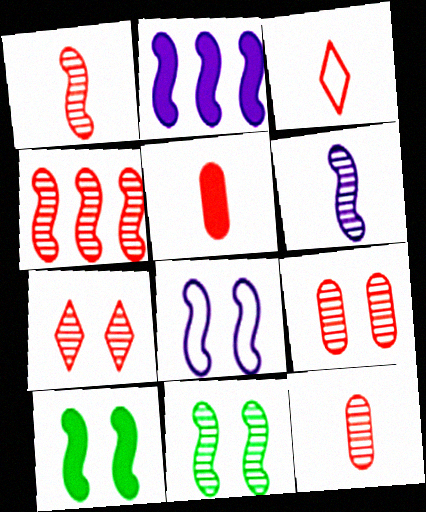[[1, 3, 5], 
[2, 6, 8], 
[4, 6, 11], 
[4, 7, 12]]